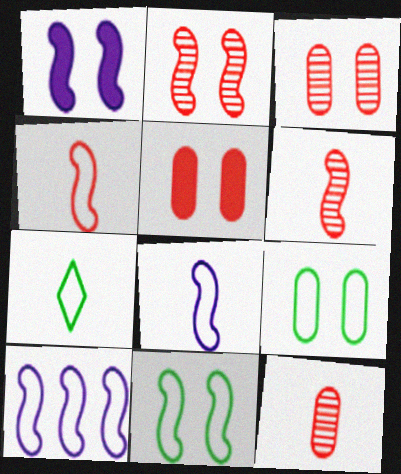[[1, 2, 11], 
[4, 10, 11]]